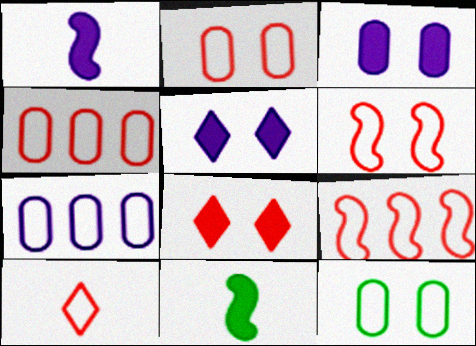[[2, 9, 10], 
[4, 6, 10]]